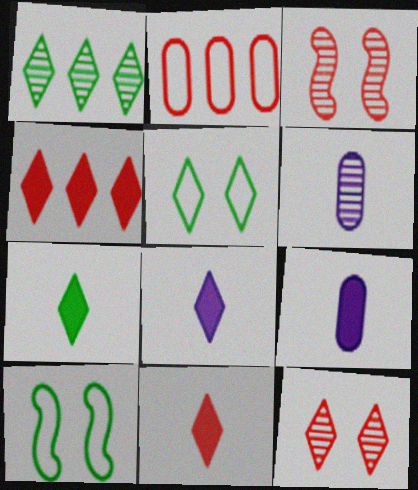[[1, 3, 6], 
[1, 5, 7], 
[2, 3, 11], 
[4, 6, 10], 
[7, 8, 11]]